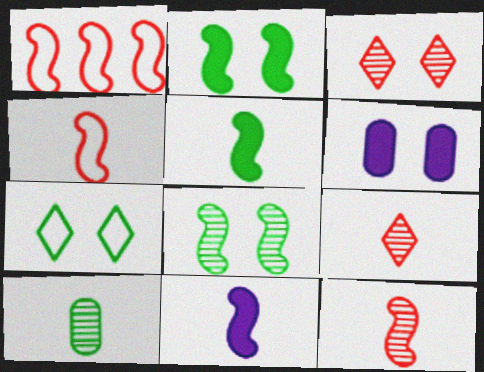[[1, 8, 11]]